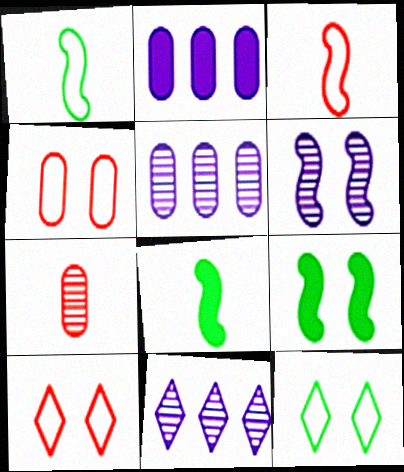[[4, 8, 11], 
[5, 8, 10]]